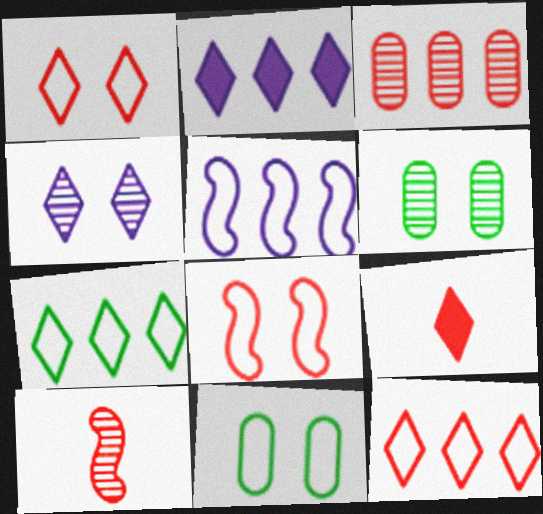[[2, 10, 11], 
[3, 8, 9], 
[4, 7, 9], 
[5, 6, 9]]